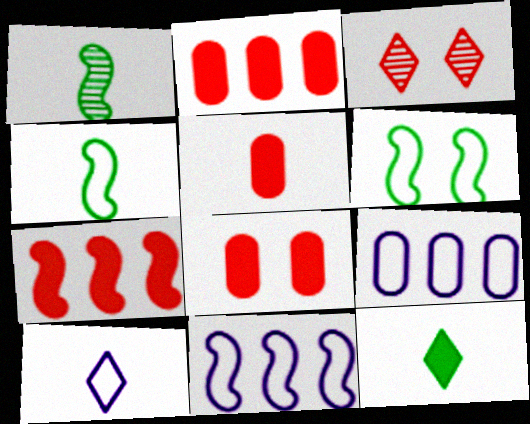[[1, 5, 10], 
[2, 5, 8]]